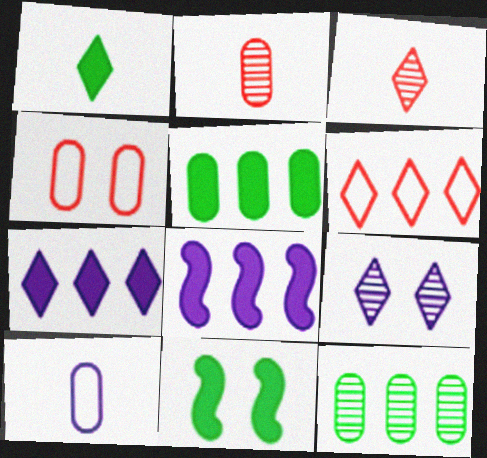[[1, 5, 11], 
[1, 6, 9], 
[4, 9, 11], 
[6, 8, 12], 
[8, 9, 10]]